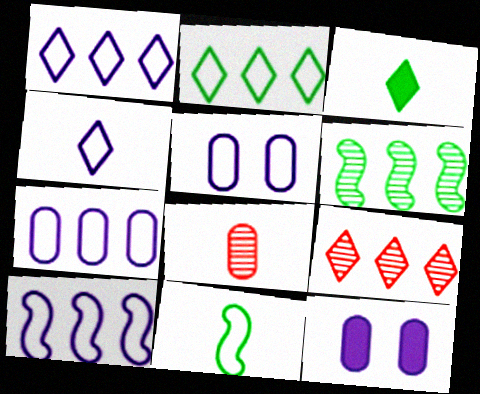[[1, 7, 10], 
[4, 5, 10], 
[9, 11, 12]]